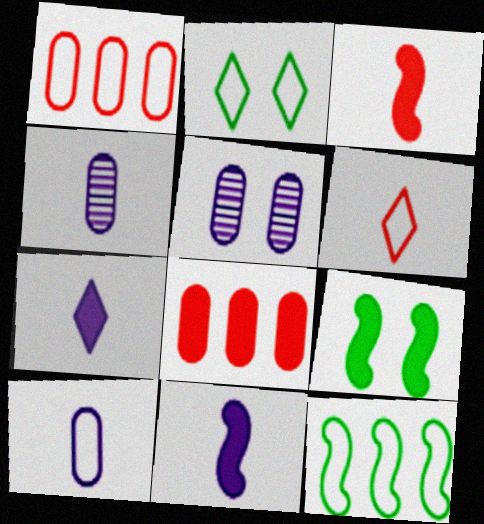[[7, 8, 9]]